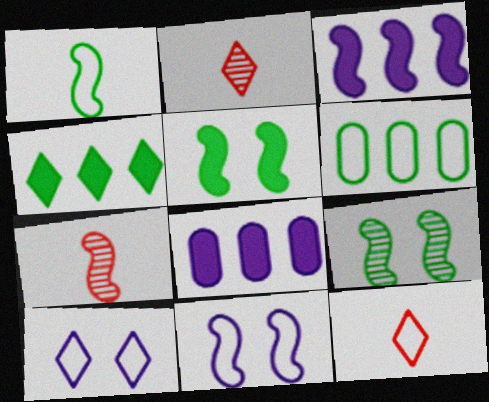[[2, 4, 10], 
[6, 11, 12], 
[8, 9, 12]]